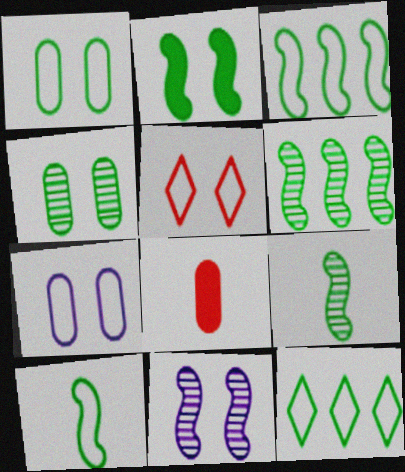[[1, 10, 12], 
[2, 3, 9], 
[2, 6, 10], 
[8, 11, 12]]